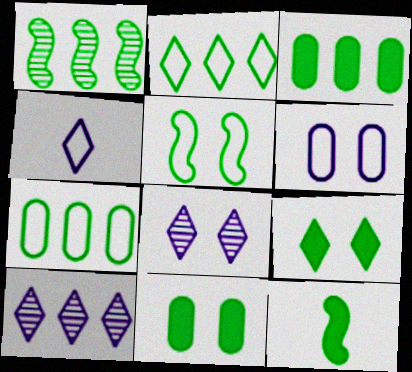[[1, 2, 3], 
[1, 5, 12], 
[3, 9, 12]]